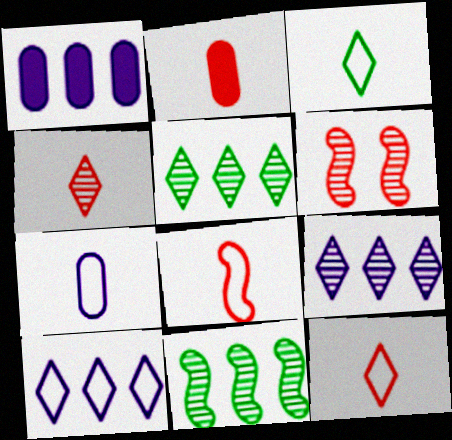[[1, 3, 6], 
[2, 4, 8], 
[3, 7, 8]]